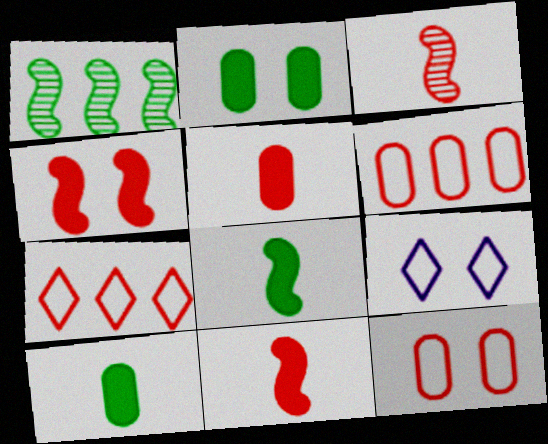[[1, 5, 9]]